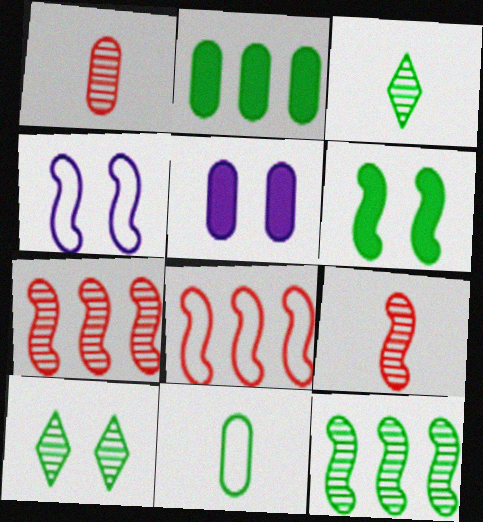[[3, 5, 8]]